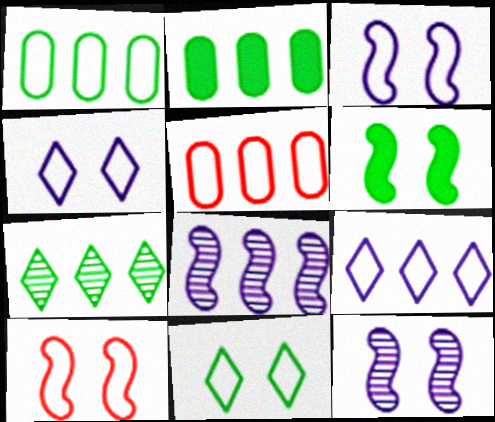[[6, 10, 12]]